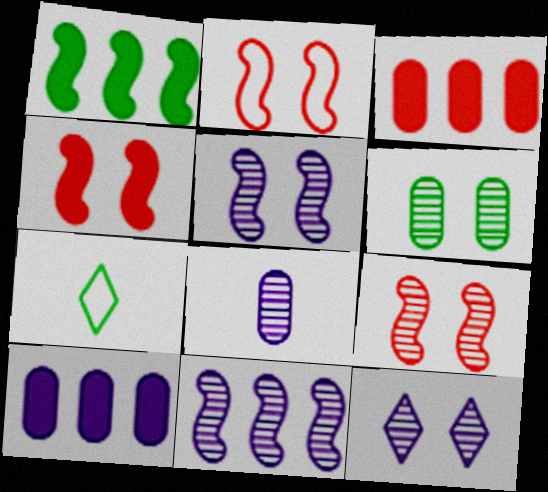[[1, 6, 7], 
[2, 4, 9], 
[3, 5, 7], 
[6, 9, 12], 
[7, 9, 10], 
[8, 11, 12]]